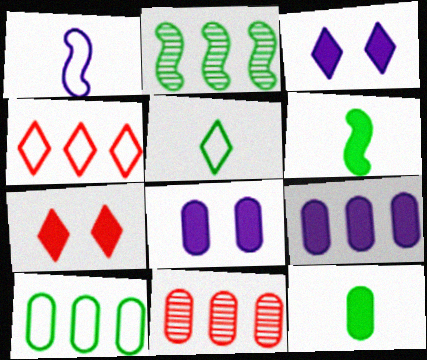[[2, 4, 9], 
[6, 7, 9], 
[9, 10, 11]]